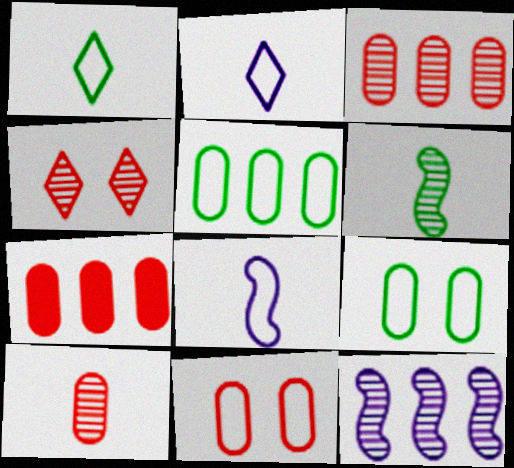[[7, 10, 11]]